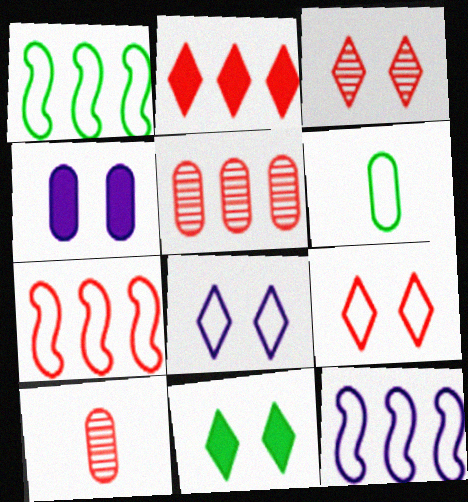[[1, 7, 12], 
[2, 5, 7], 
[3, 8, 11], 
[4, 5, 6], 
[6, 7, 8], 
[6, 9, 12], 
[10, 11, 12]]